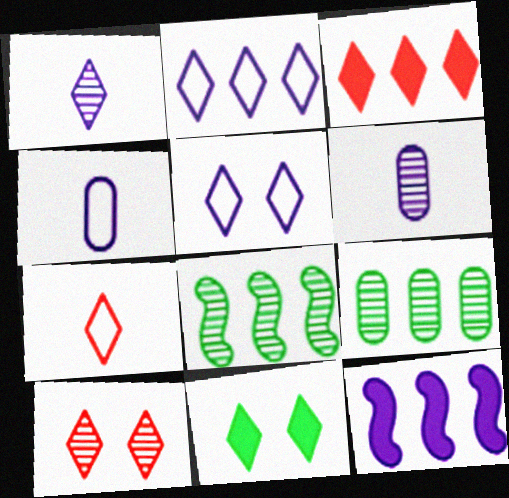[[3, 7, 10], 
[5, 6, 12], 
[5, 10, 11], 
[6, 8, 10]]